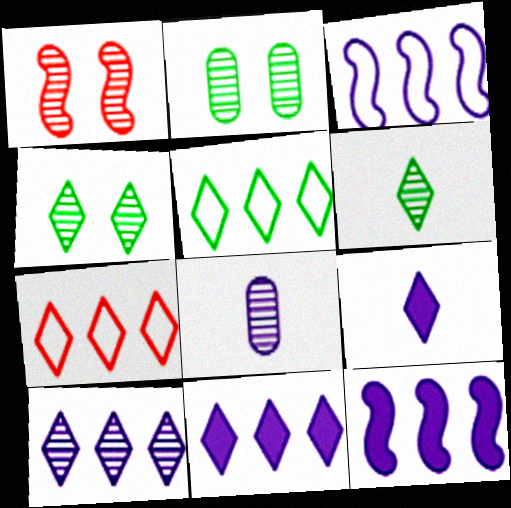[[4, 7, 9]]